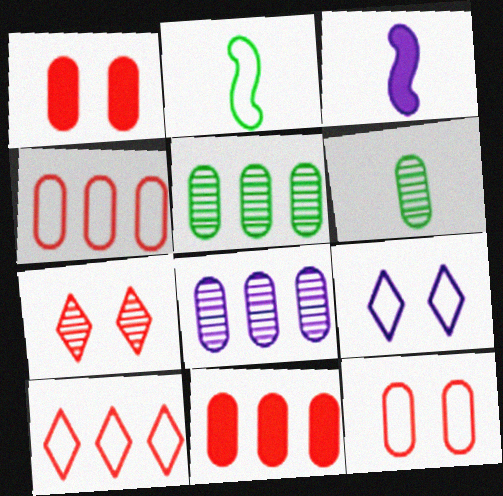[[2, 4, 9], 
[3, 8, 9]]